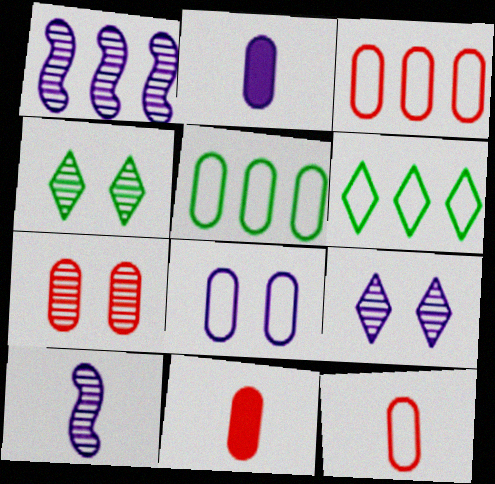[[2, 5, 7], 
[3, 7, 11], 
[5, 8, 12]]